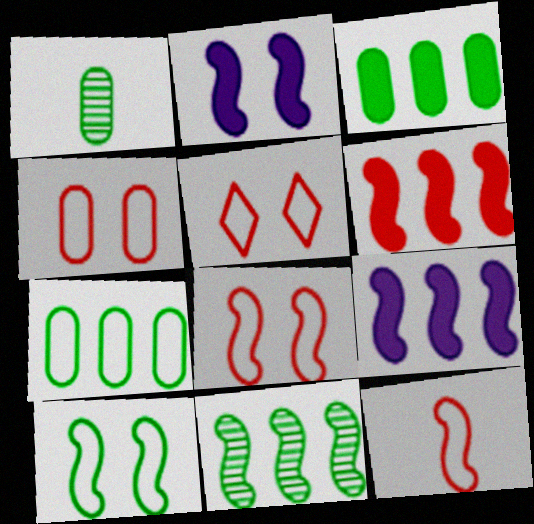[[1, 5, 9], 
[2, 11, 12], 
[4, 5, 8]]